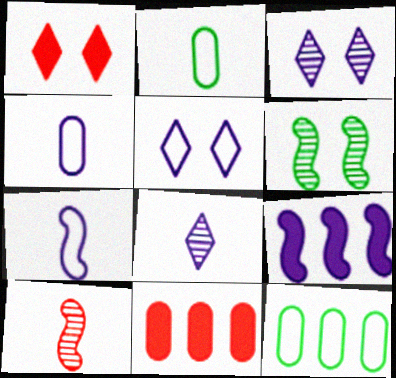[[3, 4, 9]]